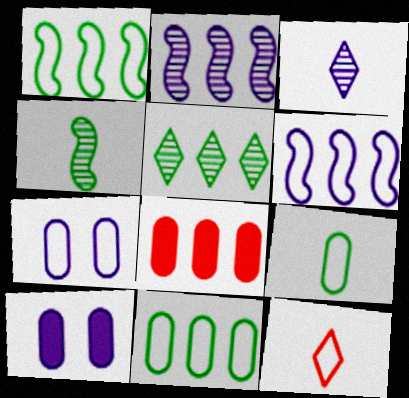[[1, 7, 12], 
[3, 6, 10], 
[5, 6, 8]]